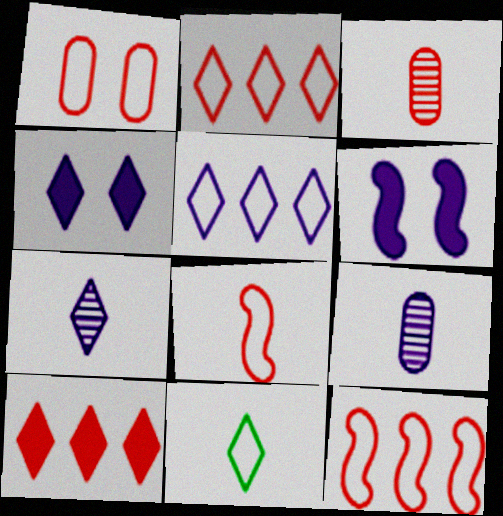[[1, 2, 8], 
[4, 5, 7], 
[5, 6, 9]]